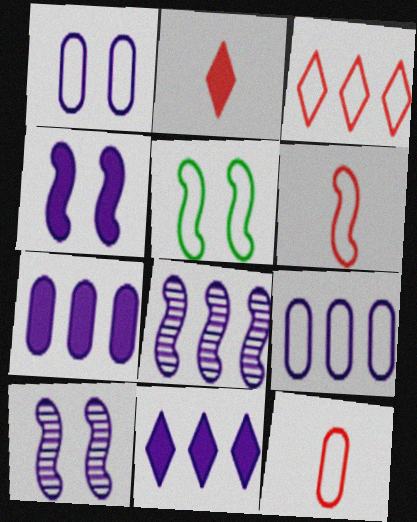[[8, 9, 11]]